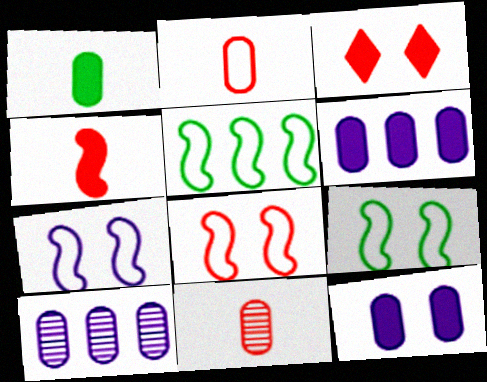[[7, 8, 9]]